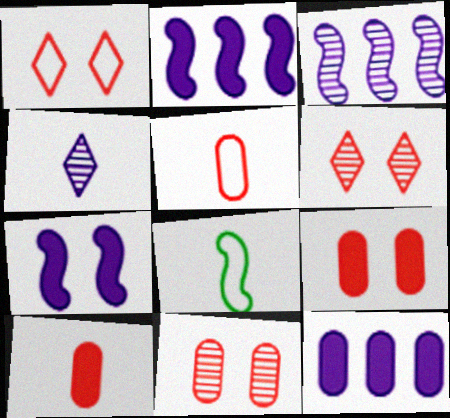[[4, 8, 10], 
[6, 8, 12]]